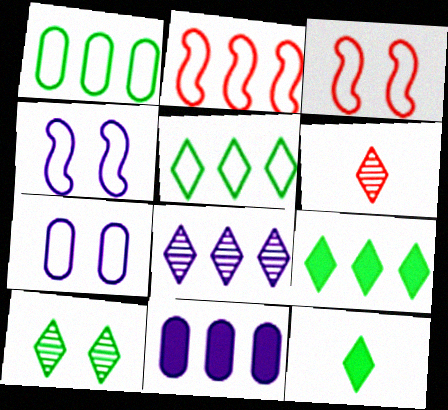[[5, 10, 12], 
[6, 8, 10]]